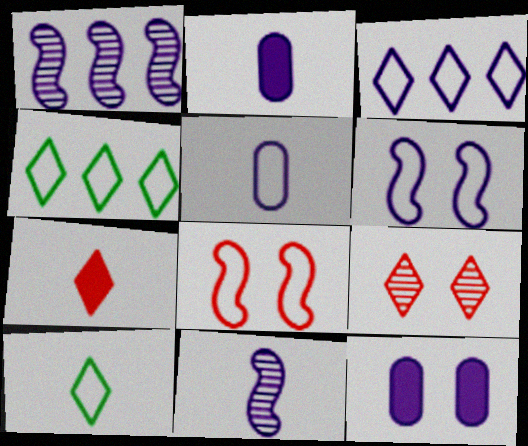[[3, 5, 6], 
[3, 11, 12], 
[4, 5, 8]]